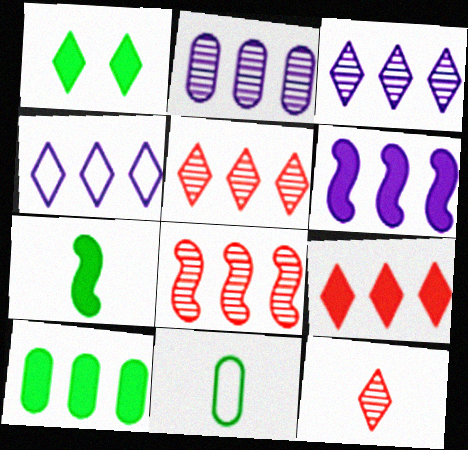[[1, 4, 12], 
[1, 7, 10], 
[2, 4, 6], 
[4, 8, 10], 
[6, 9, 10]]